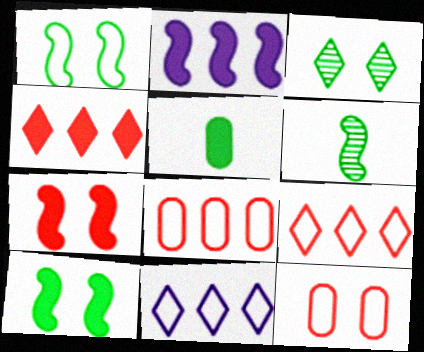[]